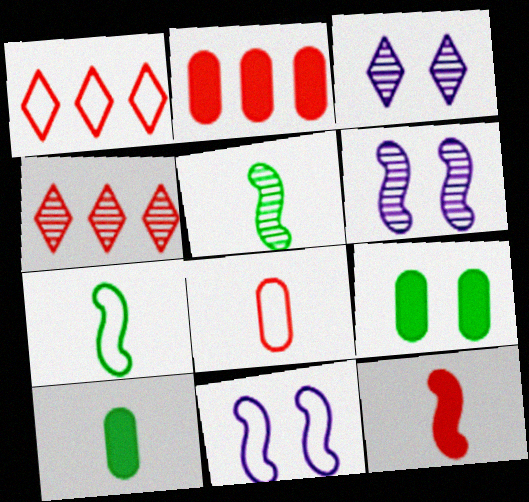[[1, 6, 10], 
[2, 3, 7], 
[4, 10, 11]]